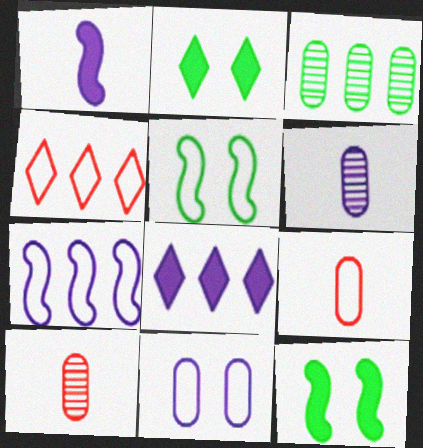[[2, 7, 10], 
[4, 6, 12], 
[5, 8, 10]]